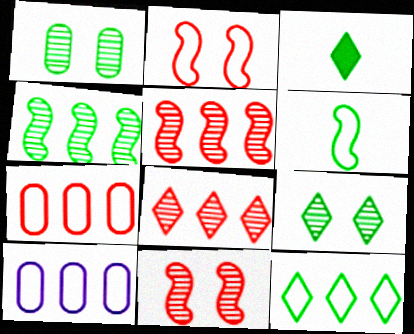[[3, 9, 12], 
[3, 10, 11]]